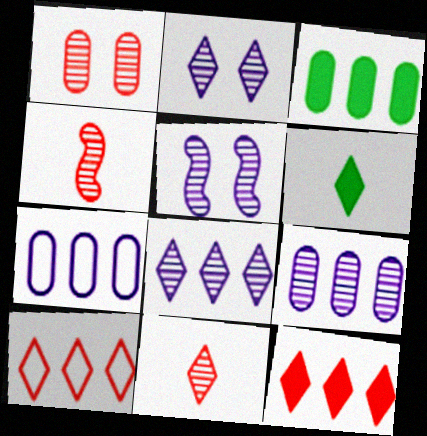[[2, 6, 10]]